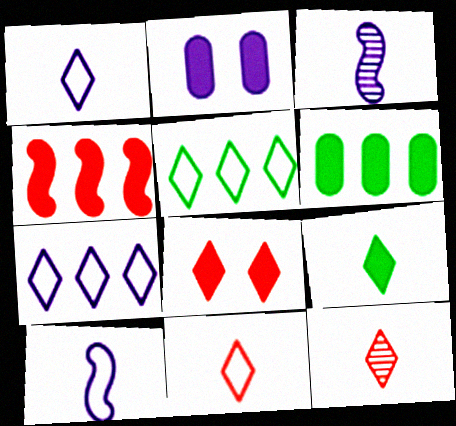[[1, 9, 12], 
[2, 3, 7], 
[2, 4, 9]]